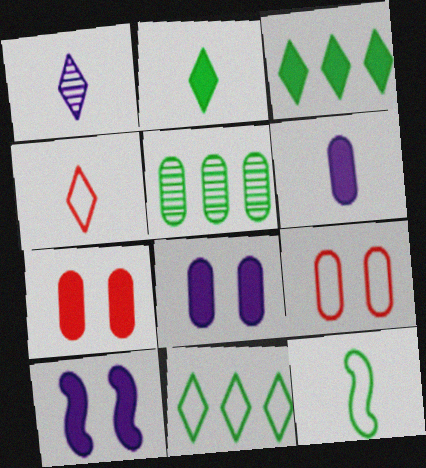[[1, 2, 4], 
[4, 5, 10], 
[5, 6, 9]]